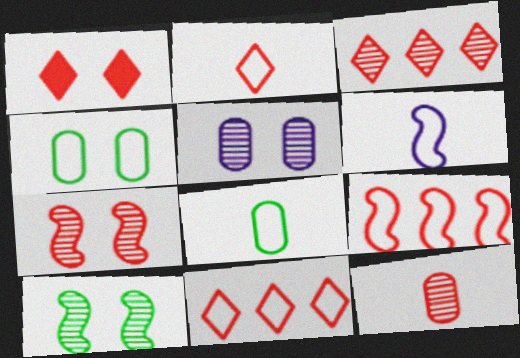[[1, 2, 3], 
[1, 9, 12], 
[2, 6, 8], 
[3, 7, 12], 
[4, 6, 11]]